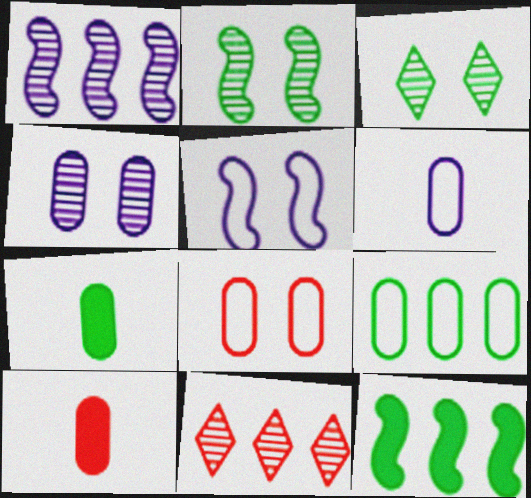[[4, 9, 10], 
[5, 7, 11], 
[6, 8, 9]]